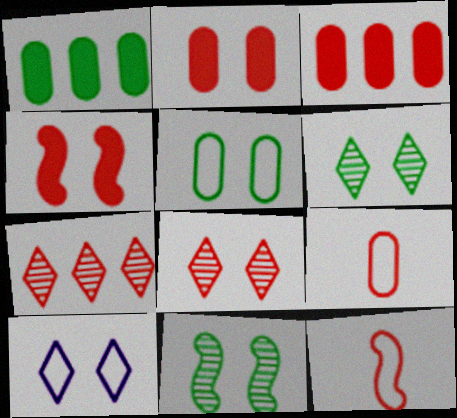[[2, 7, 12], 
[2, 10, 11], 
[3, 8, 12], 
[4, 7, 9]]